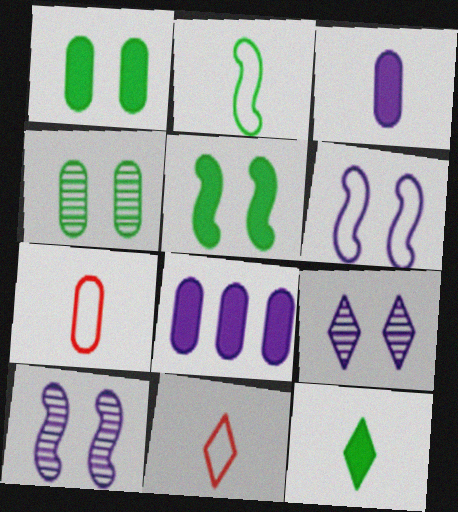[[4, 7, 8]]